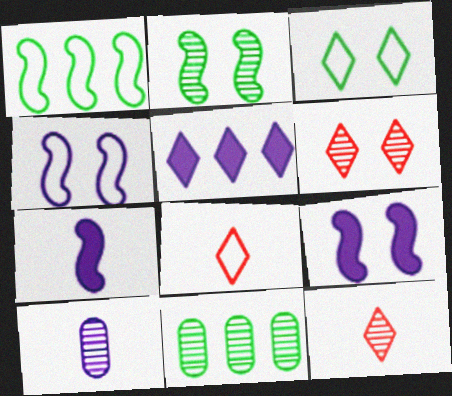[[3, 5, 12], 
[4, 5, 10], 
[8, 9, 11]]